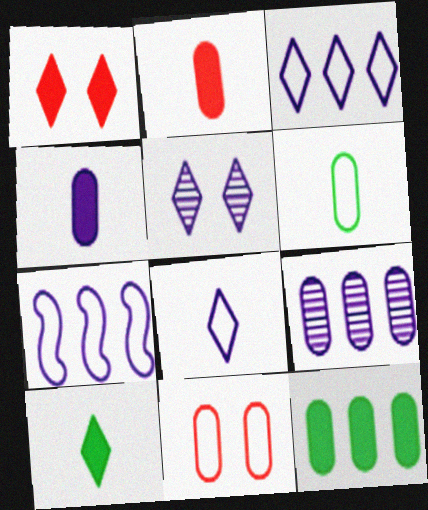[[4, 5, 7]]